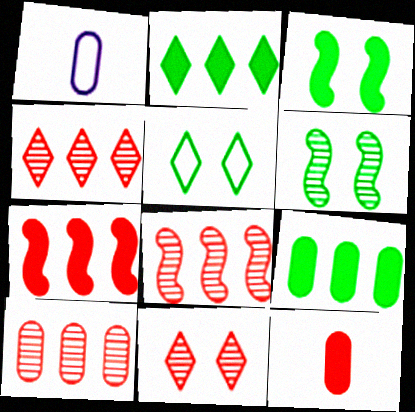[[1, 3, 4], 
[4, 8, 10]]